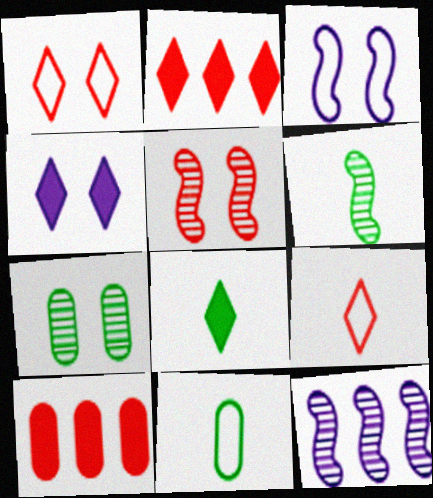[[2, 4, 8], 
[5, 6, 12], 
[5, 9, 10], 
[6, 8, 11]]